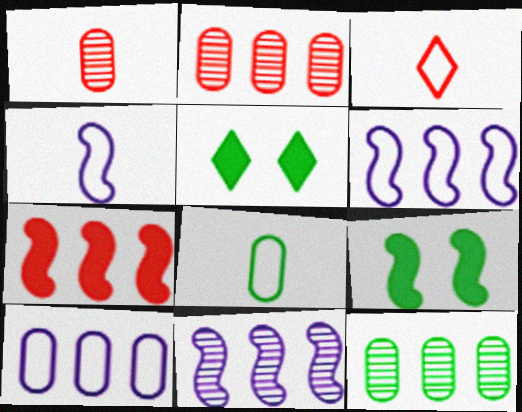[[1, 5, 6], 
[2, 4, 5], 
[3, 4, 8]]